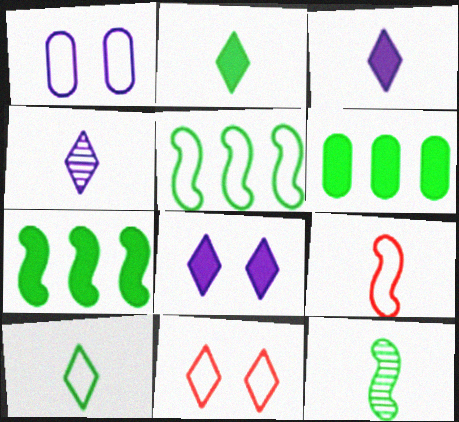[]